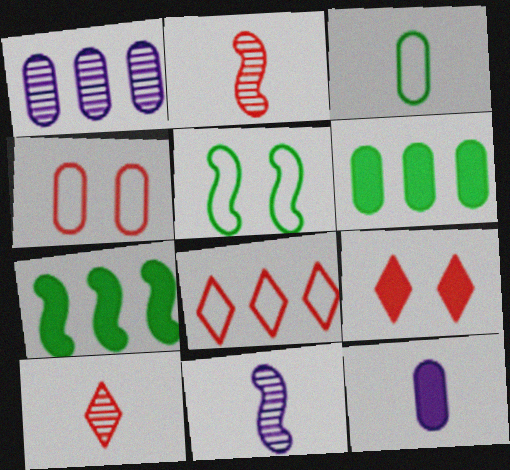[[1, 7, 8], 
[7, 9, 12], 
[8, 9, 10]]